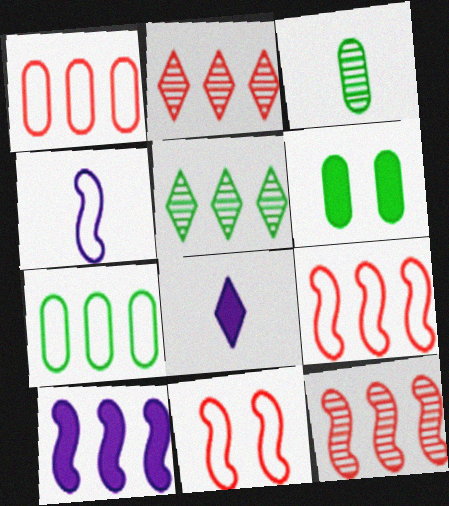[[1, 5, 10], 
[2, 4, 6], 
[2, 7, 10], 
[3, 6, 7]]